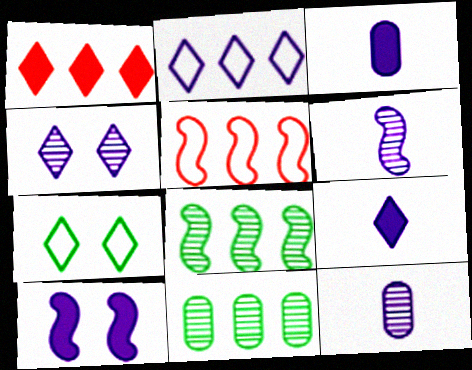[[2, 4, 9], 
[2, 10, 12]]